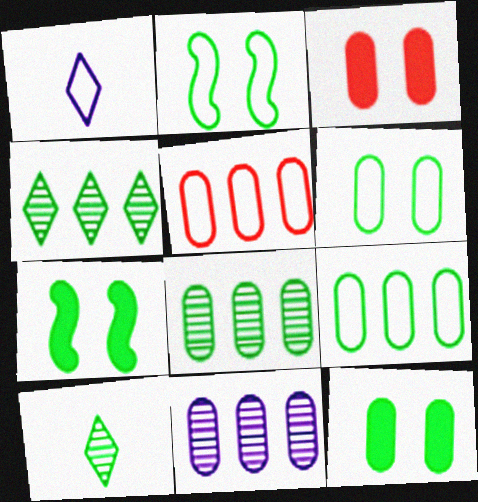[[1, 2, 5], 
[7, 9, 10]]